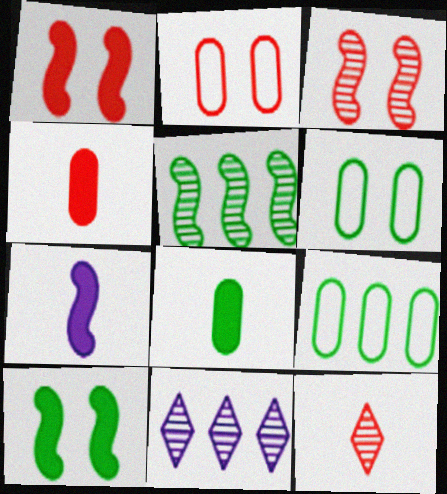[]